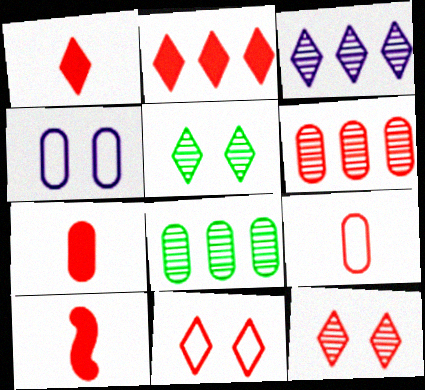[[1, 7, 10], 
[4, 7, 8], 
[6, 10, 11]]